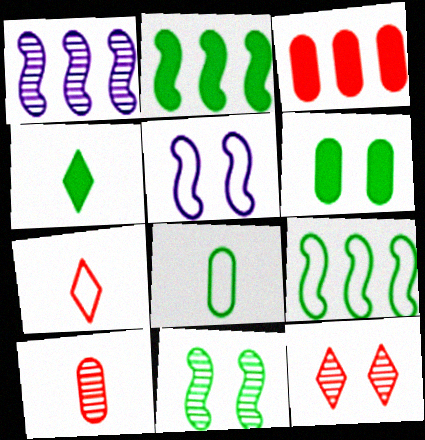[[1, 6, 7], 
[2, 4, 6], 
[5, 6, 12]]